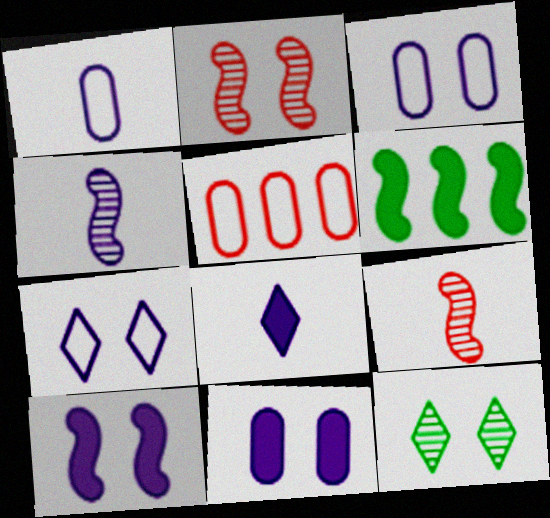[[1, 4, 8]]